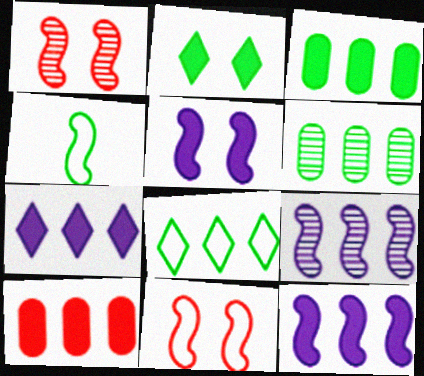[[1, 4, 12], 
[2, 4, 6], 
[8, 9, 10]]